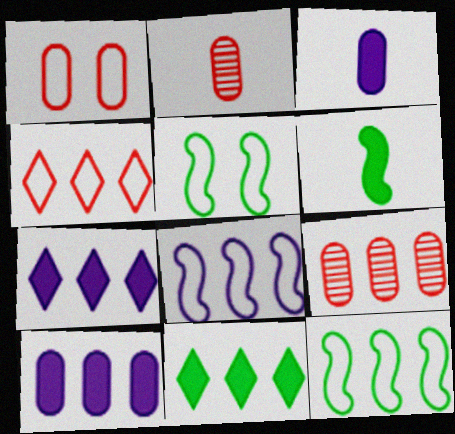[[2, 5, 7], 
[7, 9, 12], 
[8, 9, 11]]